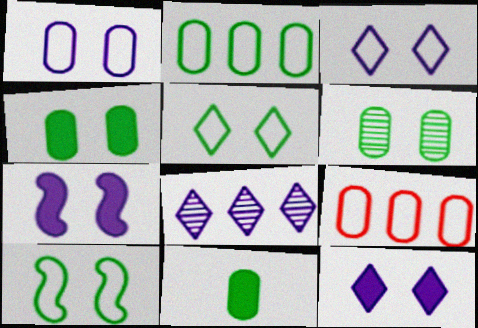[[2, 6, 11]]